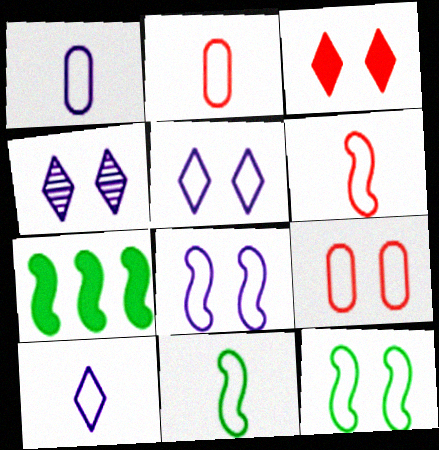[[2, 4, 7], 
[2, 10, 11], 
[5, 9, 12]]